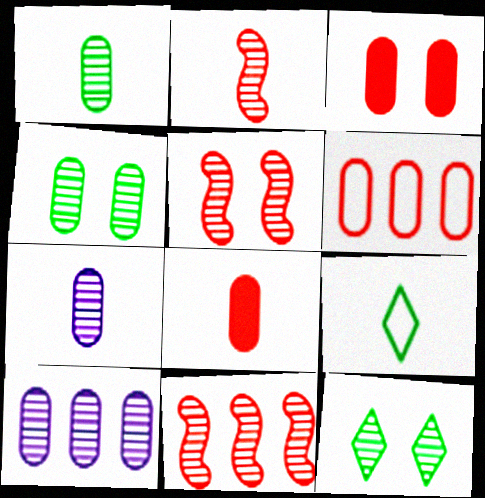[[2, 5, 11], 
[2, 10, 12], 
[7, 11, 12]]